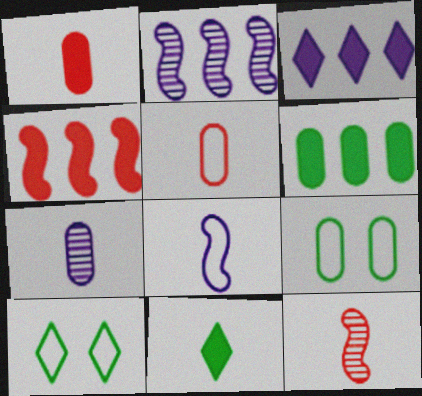[[1, 2, 10], 
[3, 4, 6], 
[3, 9, 12], 
[4, 7, 10]]